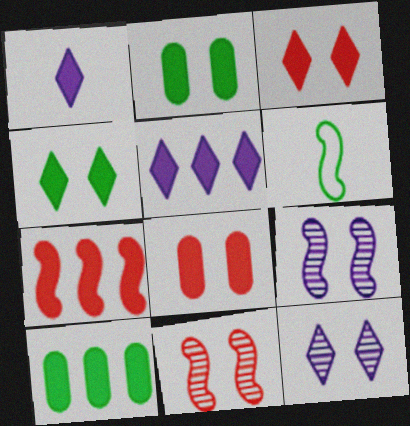[[1, 2, 7], 
[5, 7, 10], 
[6, 7, 9]]